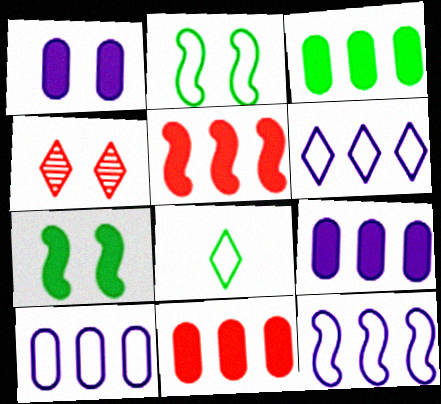[[1, 2, 4], 
[3, 9, 11], 
[6, 10, 12]]